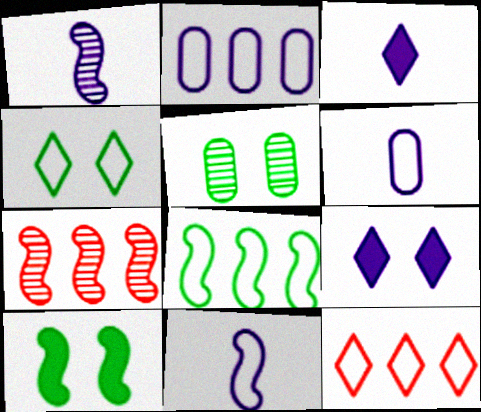[[1, 2, 9], 
[1, 3, 6], 
[2, 8, 12], 
[4, 5, 10], 
[7, 10, 11]]